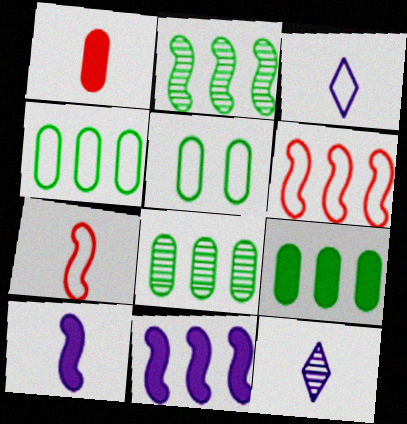[[2, 6, 11], 
[3, 5, 6], 
[4, 8, 9]]